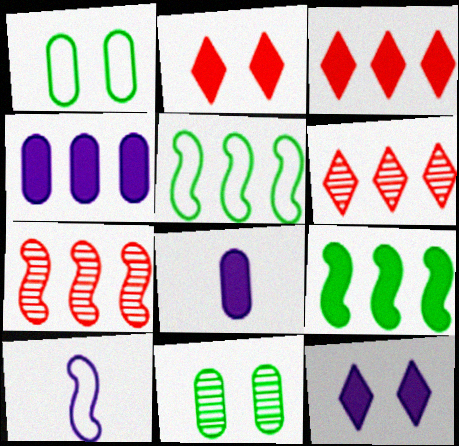[[2, 8, 9], 
[3, 4, 9], 
[3, 10, 11], 
[4, 5, 6]]